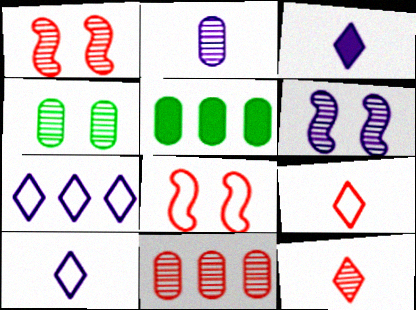[[1, 5, 10], 
[1, 11, 12], 
[2, 4, 11], 
[5, 6, 9]]